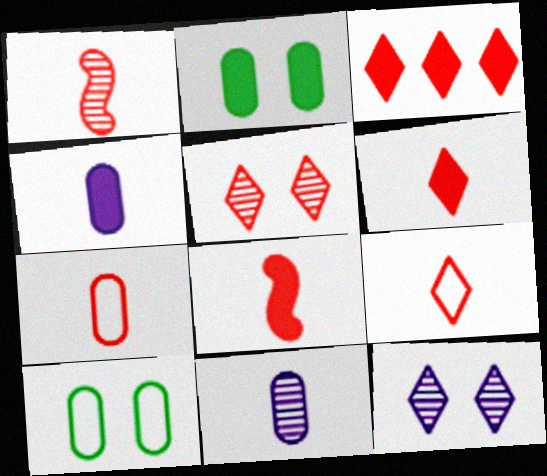[[1, 6, 7], 
[3, 5, 9]]